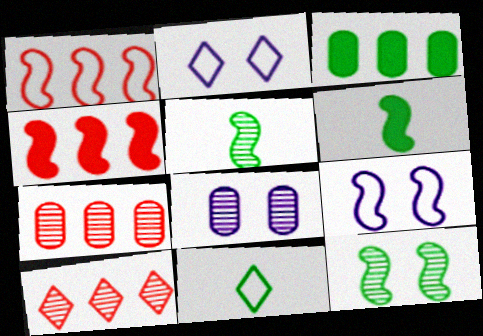[[2, 6, 7], 
[3, 11, 12], 
[4, 5, 9], 
[4, 8, 11], 
[5, 8, 10]]